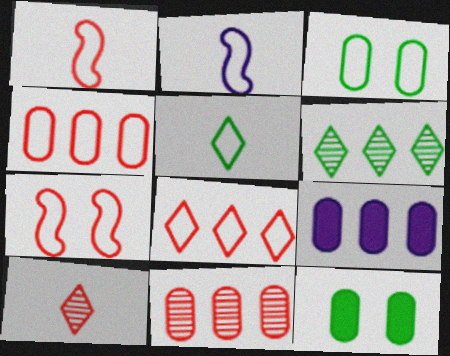[[2, 3, 8]]